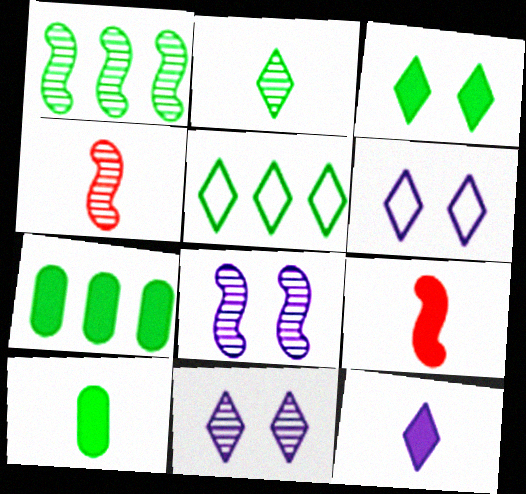[[1, 4, 8], 
[1, 5, 7], 
[2, 3, 5], 
[4, 6, 7], 
[9, 10, 12]]